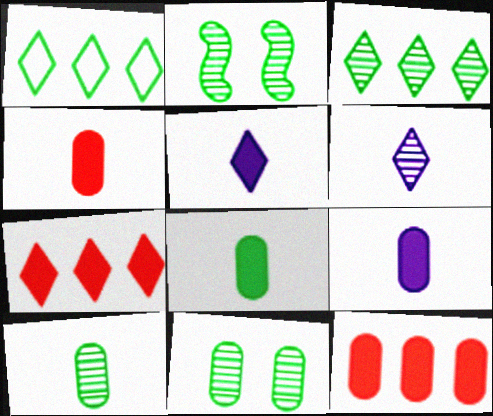[[1, 2, 8], 
[2, 3, 10], 
[4, 8, 9]]